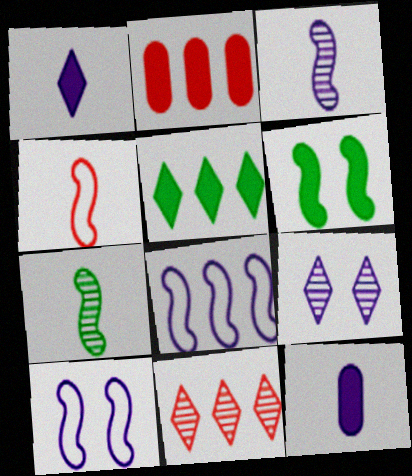[[1, 2, 6], 
[8, 9, 12]]